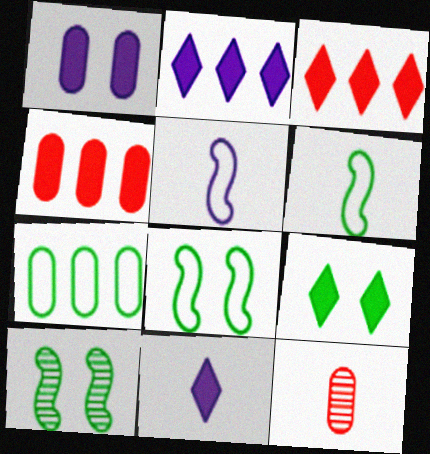[[1, 7, 12], 
[2, 8, 12], 
[3, 9, 11], 
[6, 11, 12]]